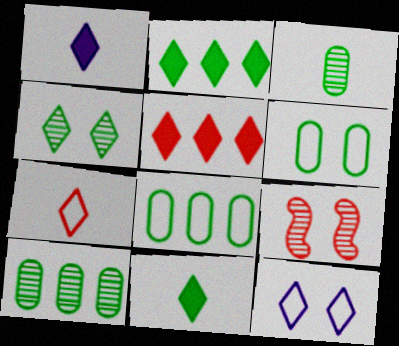[[1, 8, 9]]